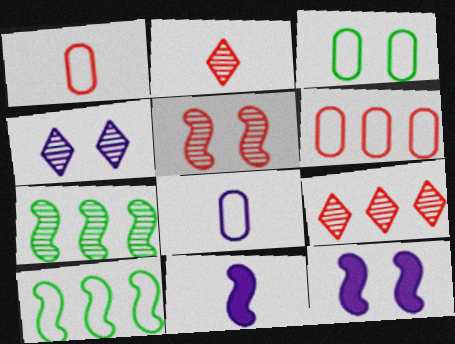[[3, 6, 8], 
[3, 9, 11], 
[5, 10, 11]]